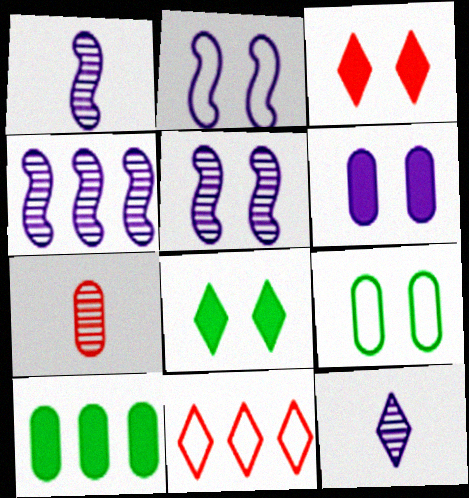[[1, 4, 5], 
[3, 5, 9], 
[4, 10, 11], 
[8, 11, 12]]